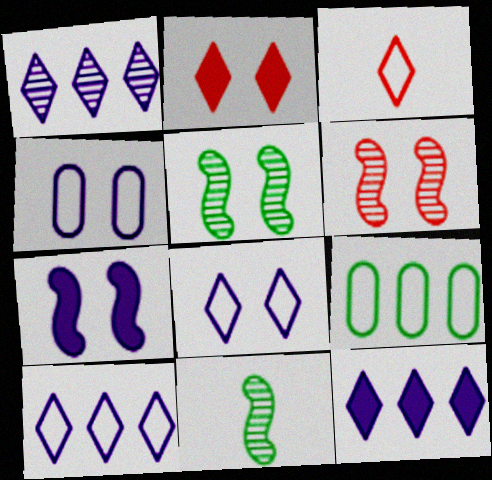[[1, 10, 12], 
[2, 4, 5]]